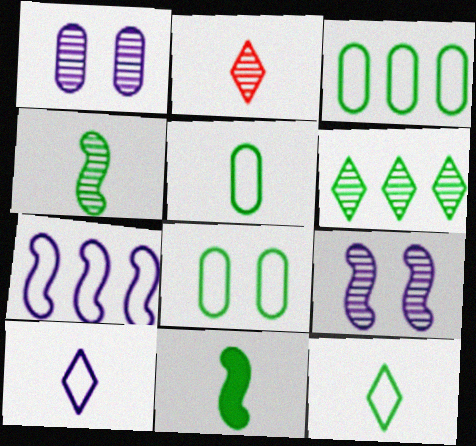[[3, 5, 8], 
[6, 8, 11]]